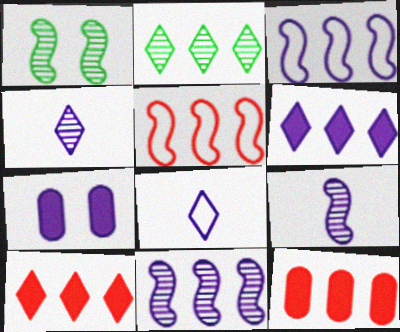[[1, 8, 12], 
[2, 3, 12], 
[3, 4, 7], 
[7, 8, 11]]